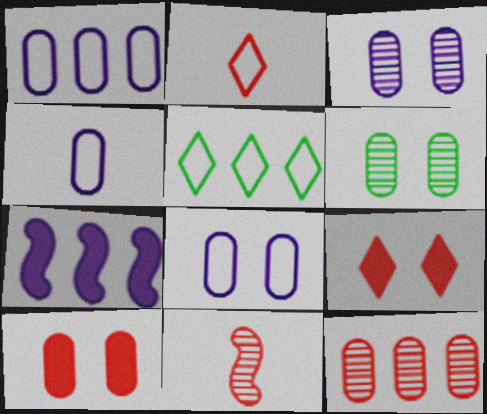[[1, 4, 8], 
[2, 6, 7], 
[5, 7, 12], 
[6, 8, 10]]